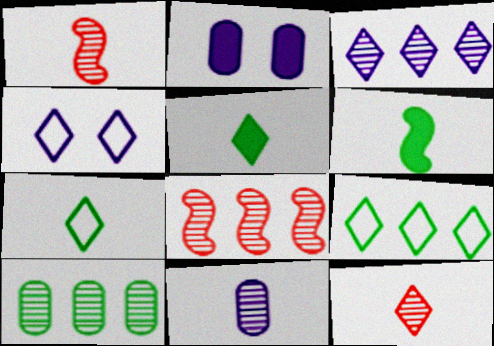[[1, 2, 9], 
[2, 7, 8], 
[3, 8, 10]]